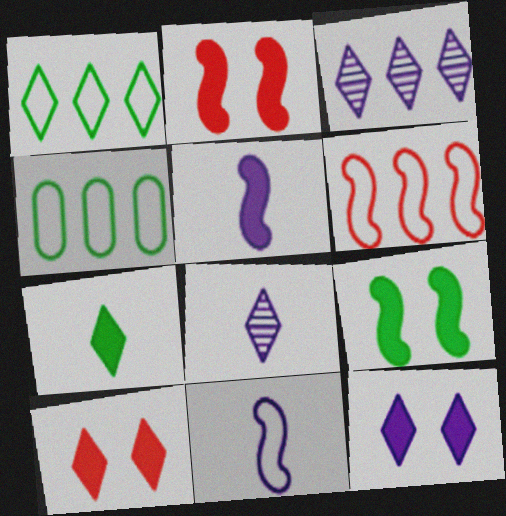[[1, 8, 10], 
[2, 4, 8]]